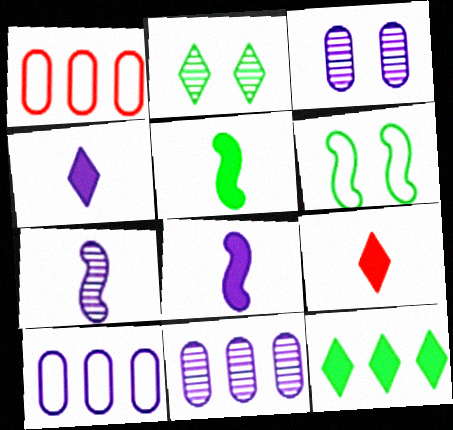[[1, 2, 8], 
[6, 9, 11]]